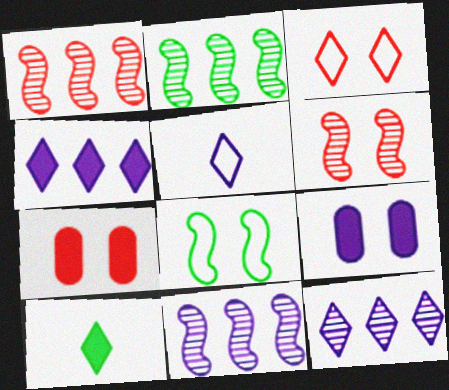[[1, 2, 11], 
[2, 5, 7], 
[3, 6, 7], 
[3, 10, 12], 
[5, 9, 11]]